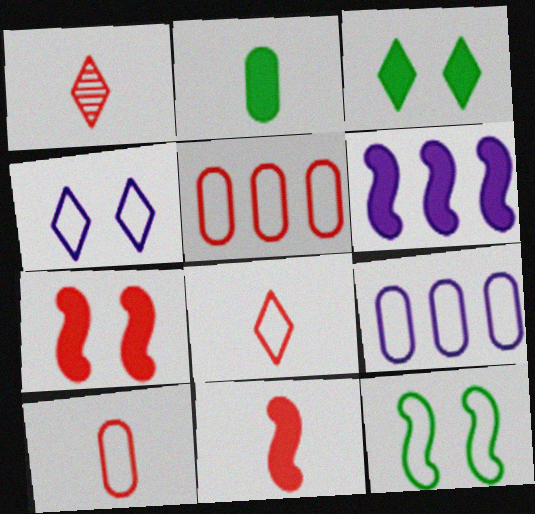[[1, 5, 7], 
[1, 10, 11], 
[8, 9, 12]]